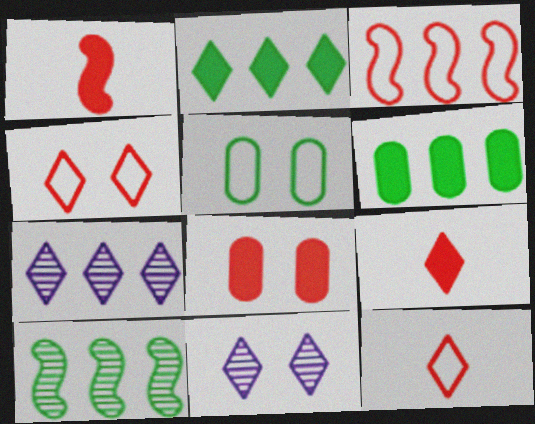[[1, 5, 7], 
[2, 11, 12], 
[3, 6, 7]]